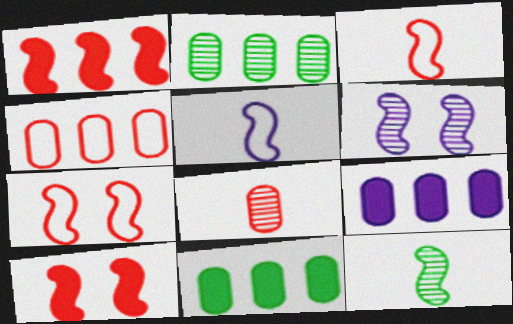[[2, 4, 9]]